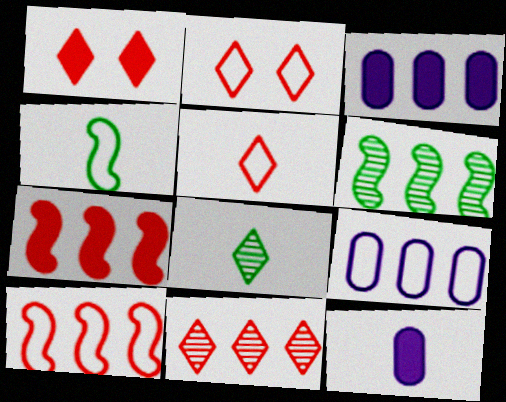[[1, 5, 11], 
[2, 4, 9], 
[2, 6, 12]]